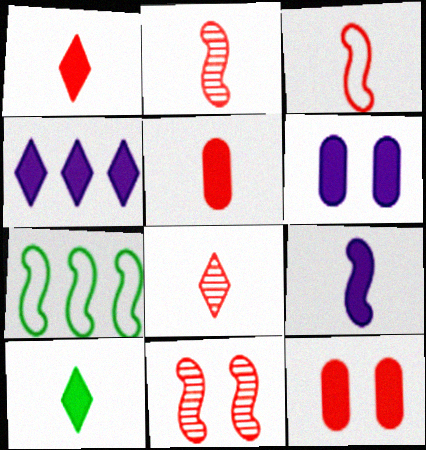[[3, 5, 8], 
[4, 6, 9], 
[5, 9, 10], 
[6, 7, 8], 
[7, 9, 11]]